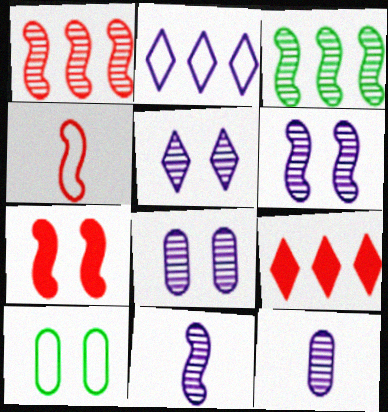[[1, 4, 7], 
[2, 4, 10], 
[5, 6, 8], 
[5, 7, 10], 
[9, 10, 11]]